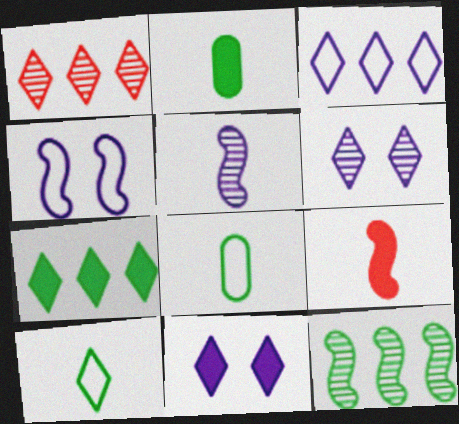[[1, 2, 4], 
[1, 3, 7], 
[1, 10, 11], 
[4, 9, 12]]